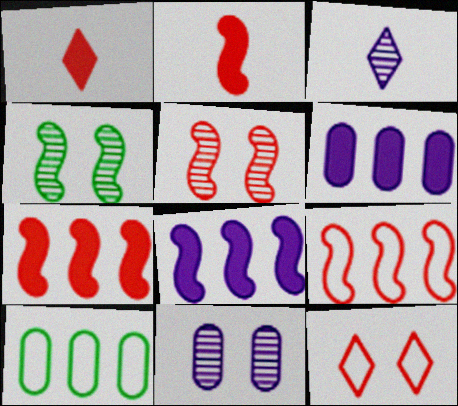[[2, 5, 9]]